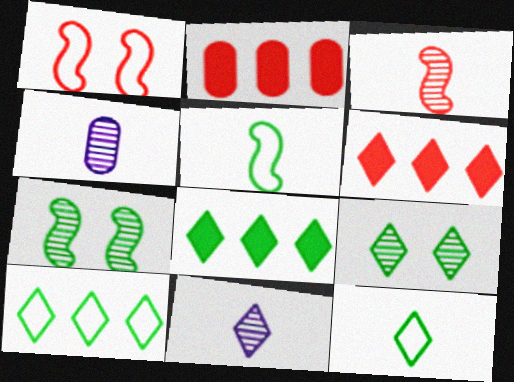[[1, 4, 8], 
[8, 9, 12]]